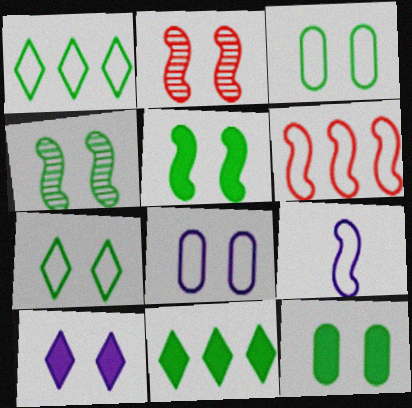[[2, 3, 10], 
[4, 7, 12]]